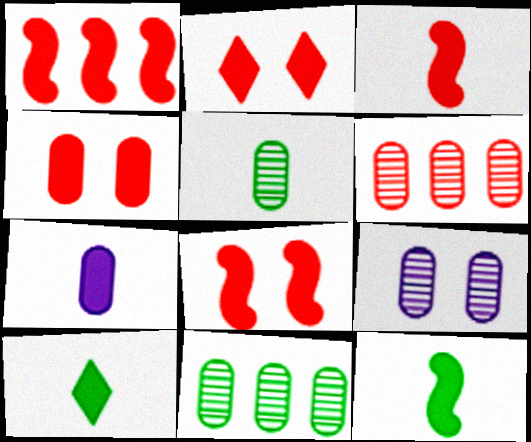[[1, 3, 8], 
[2, 4, 8], 
[3, 7, 10], 
[5, 6, 9]]